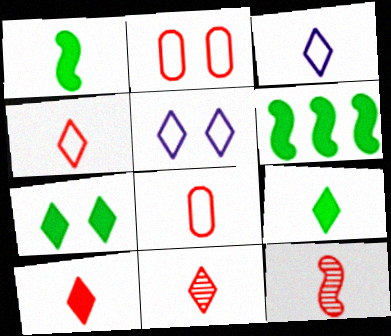[[3, 9, 11], 
[4, 10, 11], 
[8, 10, 12]]